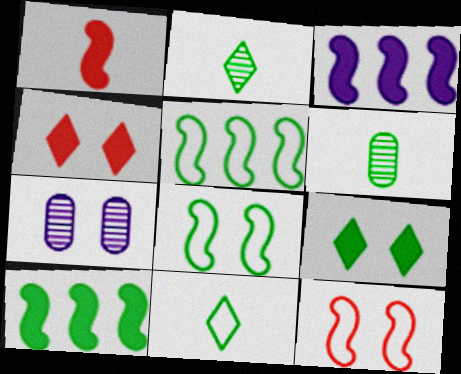[[4, 7, 8], 
[5, 6, 9], 
[7, 9, 12]]